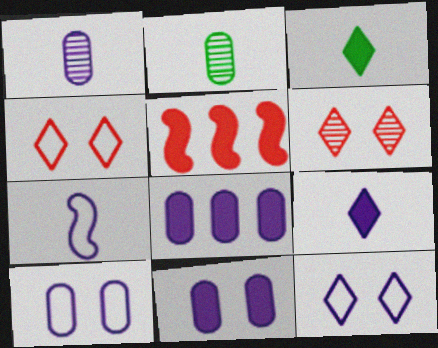[[1, 7, 9], 
[1, 8, 10], 
[2, 5, 12], 
[3, 5, 11]]